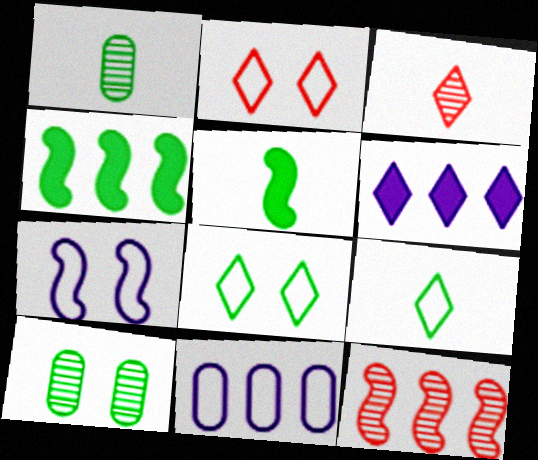[[1, 4, 8], 
[1, 5, 9], 
[3, 6, 8], 
[4, 9, 10], 
[5, 7, 12]]